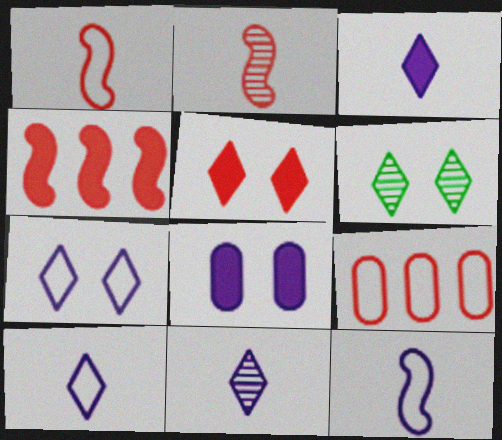[[2, 5, 9], 
[3, 10, 11], 
[5, 6, 7]]